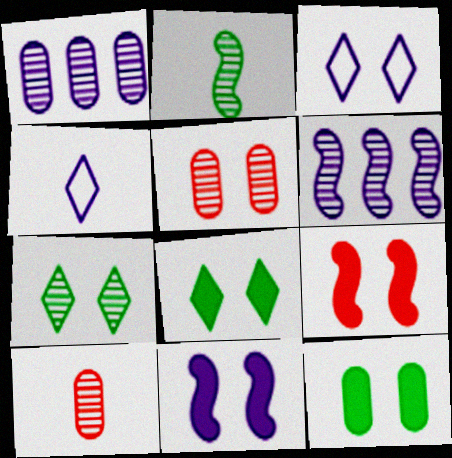[[1, 4, 11], 
[6, 7, 10]]